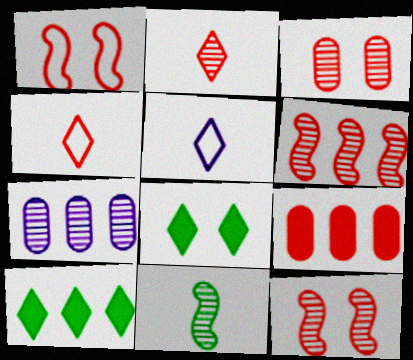[[1, 2, 9], 
[2, 3, 6], 
[4, 9, 12]]